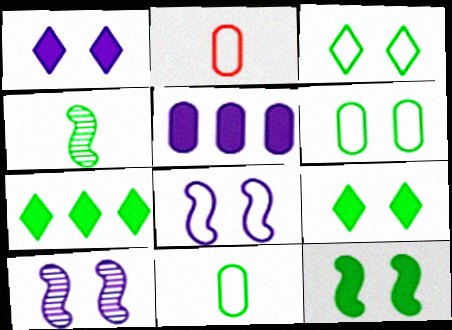[[2, 7, 10], 
[4, 6, 7]]